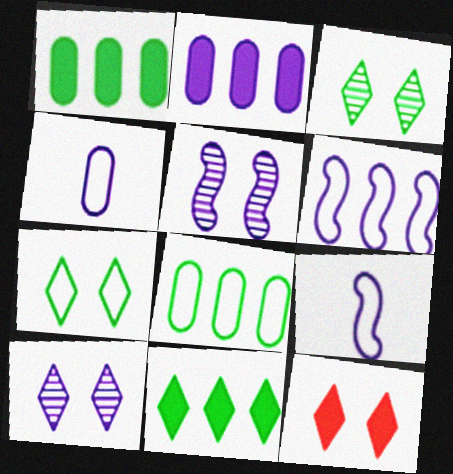[[2, 9, 10], 
[7, 10, 12]]